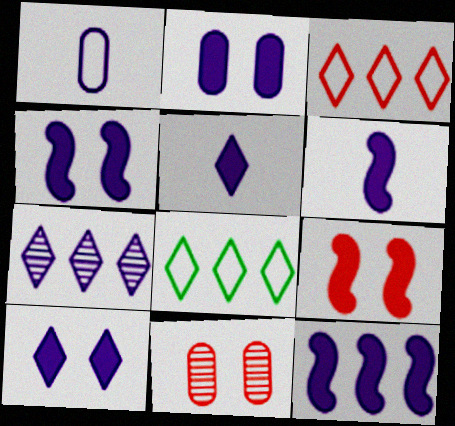[[1, 4, 7], 
[2, 4, 10], 
[2, 5, 12], 
[4, 6, 12], 
[6, 8, 11]]